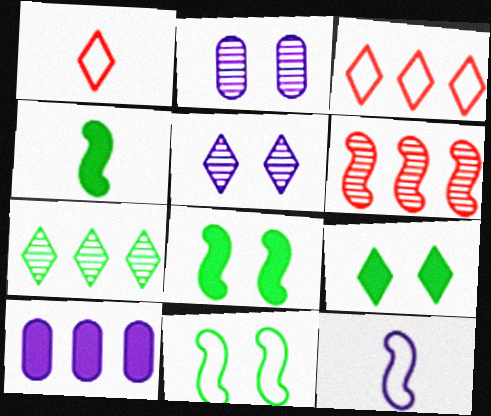[[2, 3, 4], 
[5, 10, 12], 
[6, 8, 12]]